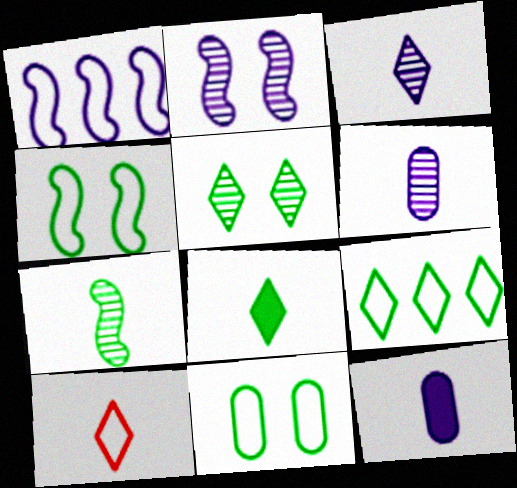[[1, 10, 11], 
[3, 8, 10], 
[5, 8, 9], 
[7, 10, 12]]